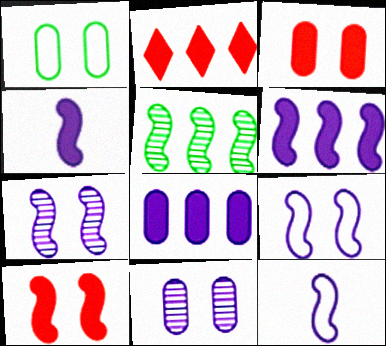[[1, 3, 11], 
[5, 10, 12], 
[6, 7, 12]]